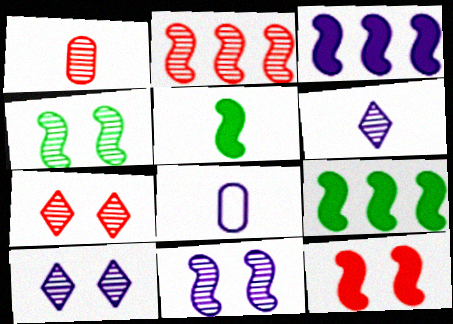[[1, 2, 7], 
[3, 5, 12], 
[3, 8, 10], 
[7, 8, 9]]